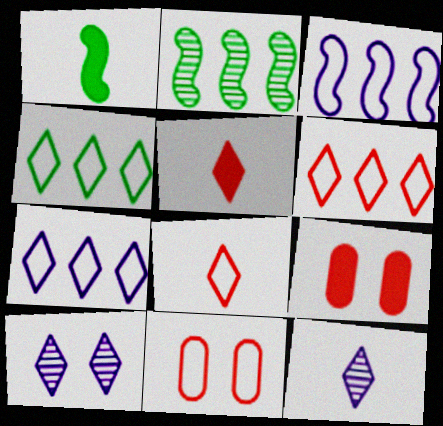[[4, 5, 10], 
[4, 6, 7]]